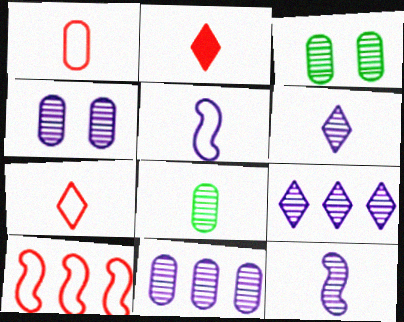[[2, 5, 8], 
[4, 9, 12]]